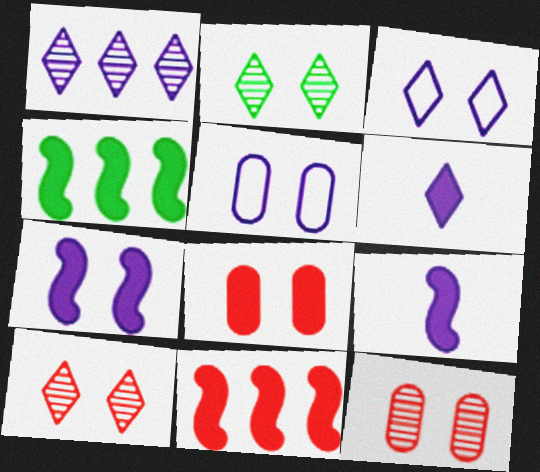[[1, 3, 6], 
[1, 5, 9], 
[4, 6, 8]]